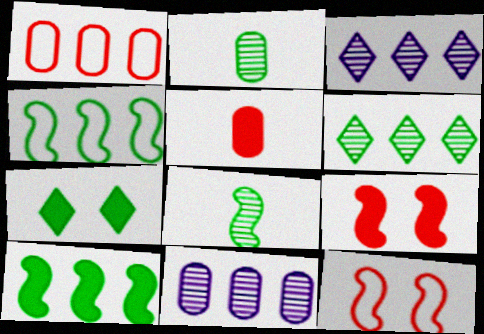[[1, 3, 10], 
[2, 4, 7]]